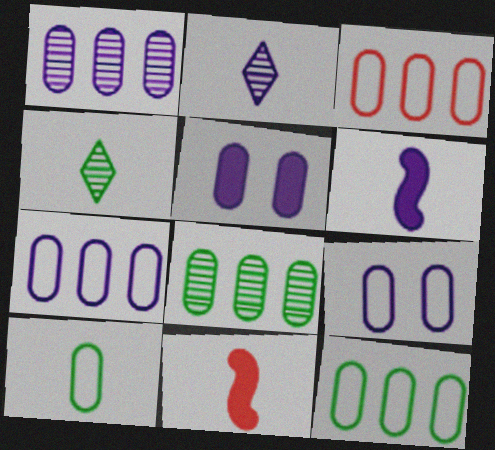[[2, 10, 11], 
[3, 7, 12], 
[3, 9, 10]]